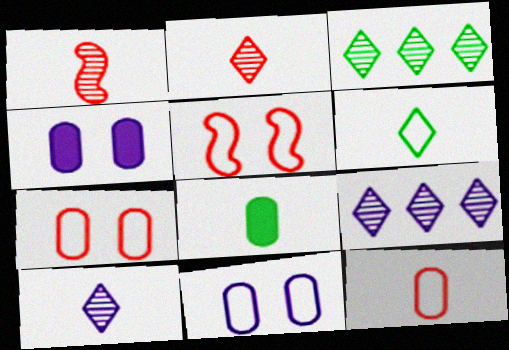[[5, 8, 9]]